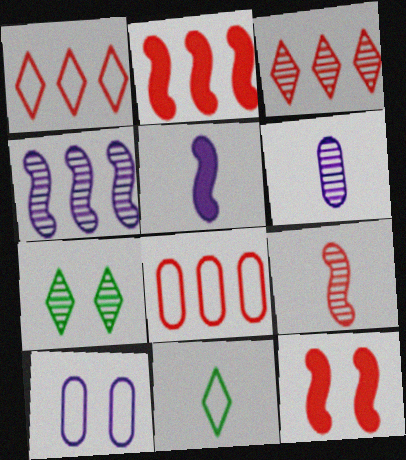[[2, 3, 8], 
[5, 7, 8], 
[7, 10, 12]]